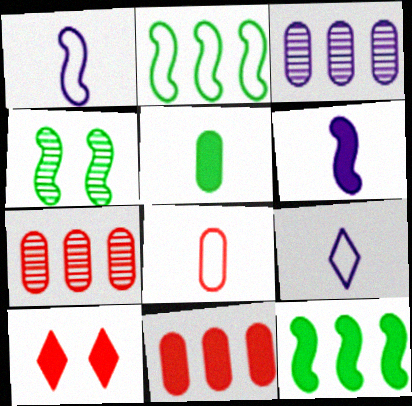[[4, 9, 11]]